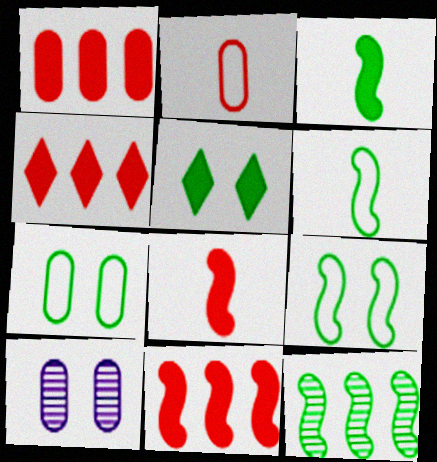[[1, 4, 11], 
[3, 9, 12], 
[4, 6, 10]]